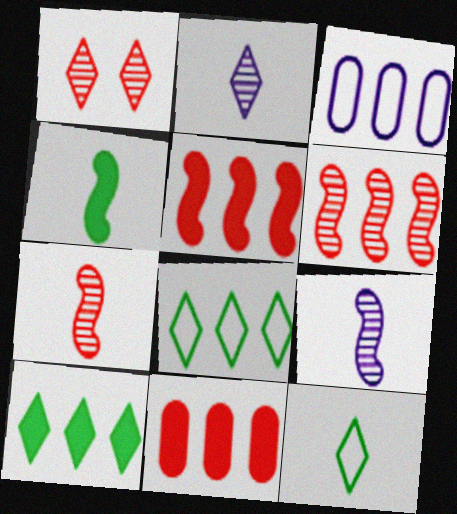[[1, 3, 4], 
[3, 6, 10]]